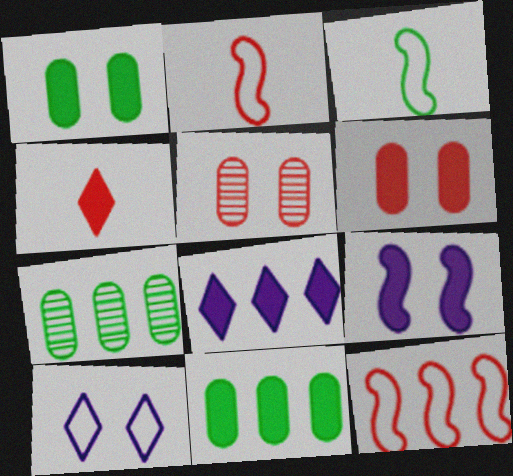[[3, 5, 8], 
[4, 5, 12], 
[4, 9, 11], 
[7, 8, 12]]